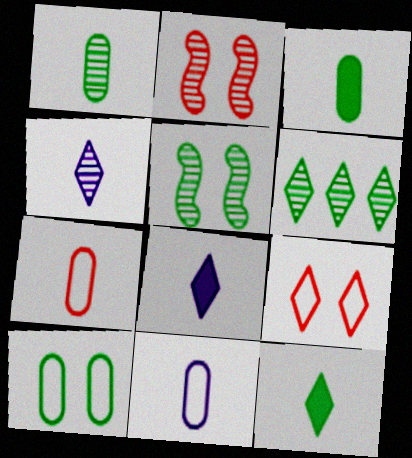[[1, 5, 6], 
[6, 8, 9]]